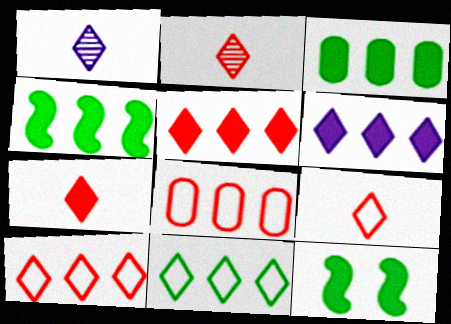[[1, 8, 12], 
[2, 7, 9]]